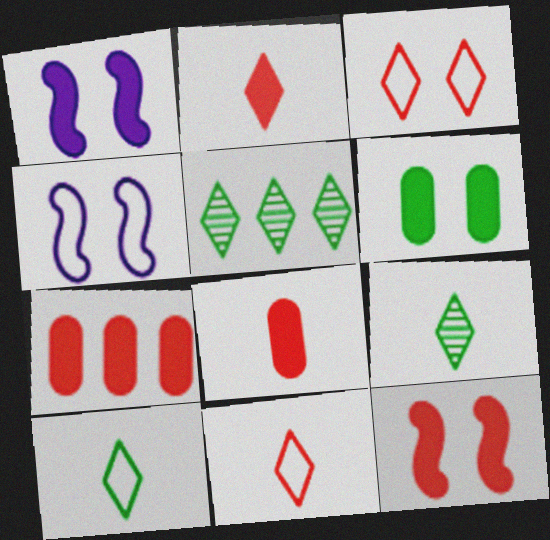[[2, 7, 12], 
[4, 5, 8], 
[4, 7, 9]]